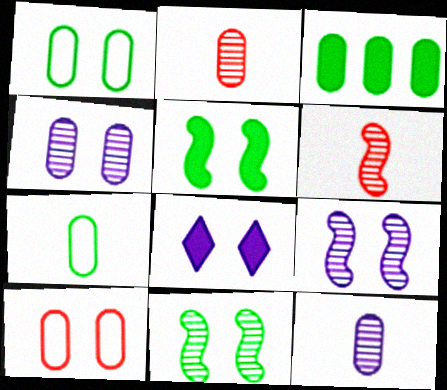[[3, 10, 12], 
[8, 10, 11]]